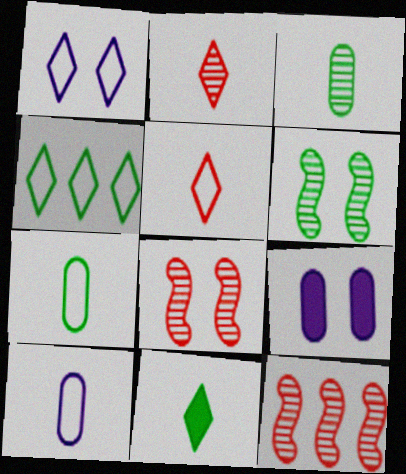[[1, 4, 5]]